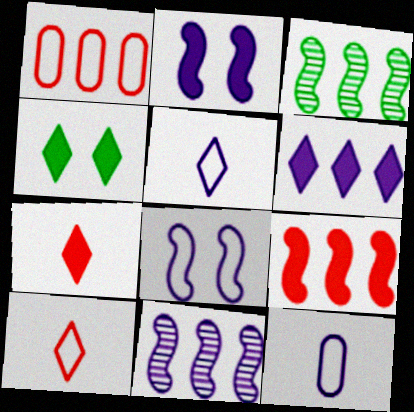[[1, 3, 6], 
[4, 6, 7]]